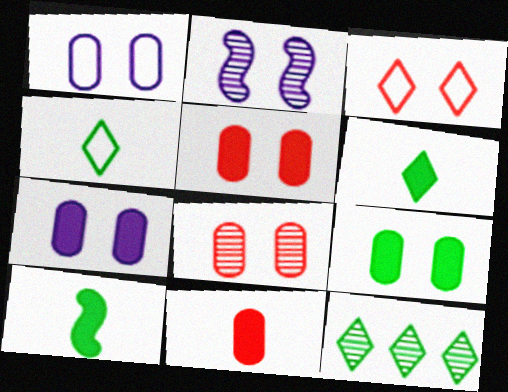[[1, 8, 9], 
[2, 3, 9], 
[5, 7, 9]]